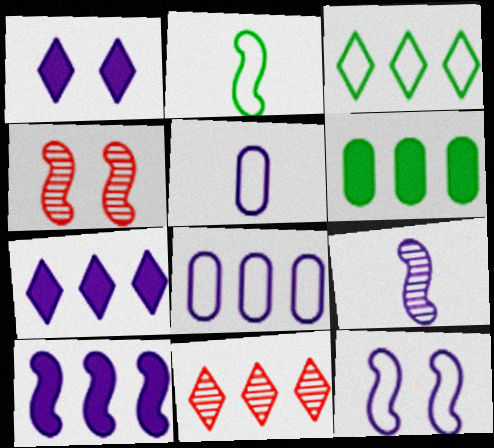[[1, 8, 9], 
[2, 4, 10], 
[3, 7, 11], 
[9, 10, 12]]